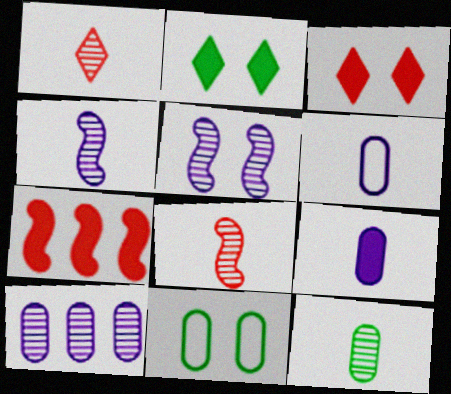[[1, 4, 12], 
[2, 7, 9], 
[3, 5, 11]]